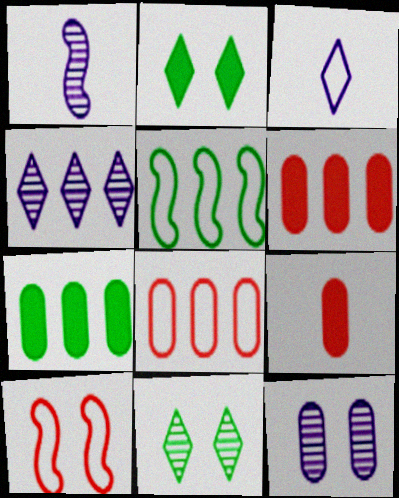[[1, 2, 8], 
[1, 4, 12], 
[2, 10, 12], 
[4, 5, 6]]